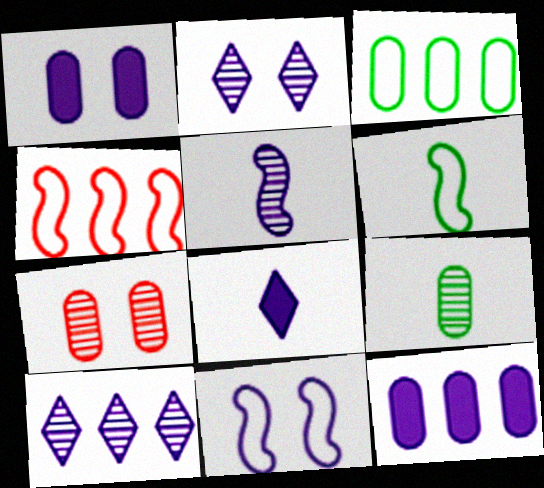[[1, 2, 11], 
[4, 6, 11]]